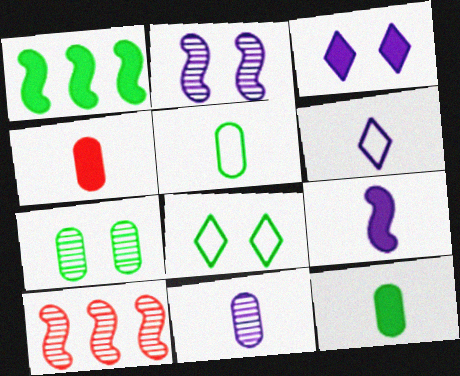[[1, 3, 4], 
[3, 5, 10], 
[4, 5, 11], 
[6, 9, 11]]